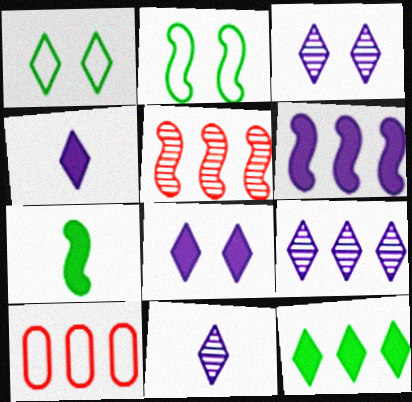[[3, 7, 10], 
[3, 9, 11]]